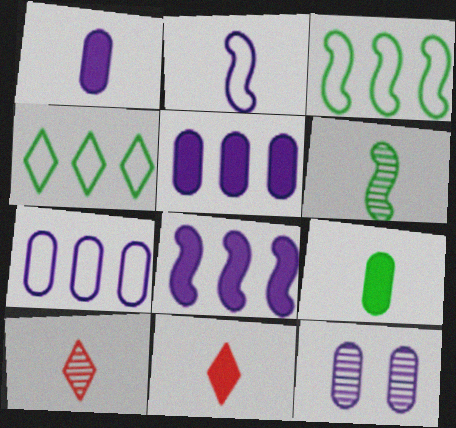[[1, 7, 12], 
[2, 9, 10], 
[3, 11, 12]]